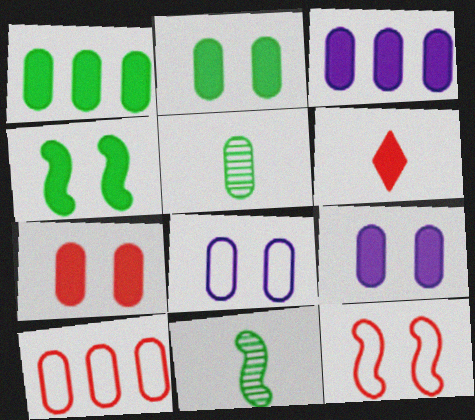[[2, 7, 9], 
[3, 4, 6], 
[5, 9, 10]]